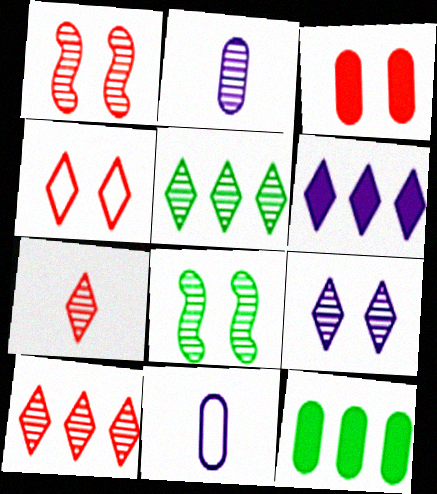[[1, 2, 5], 
[1, 3, 4], 
[2, 8, 10], 
[5, 7, 9]]